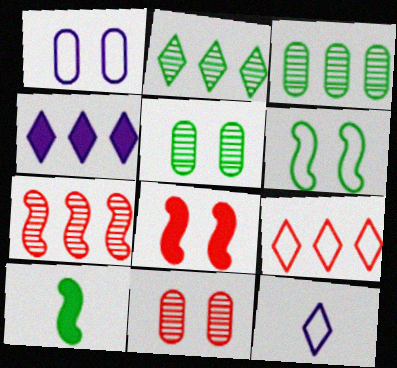[[2, 4, 9], 
[3, 8, 12]]